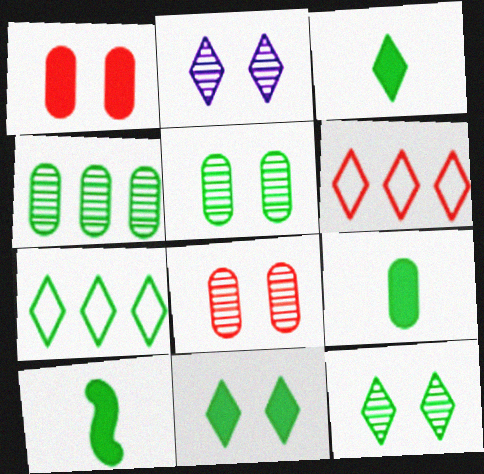[[2, 3, 6], 
[3, 7, 12], 
[3, 9, 10], 
[5, 7, 10]]